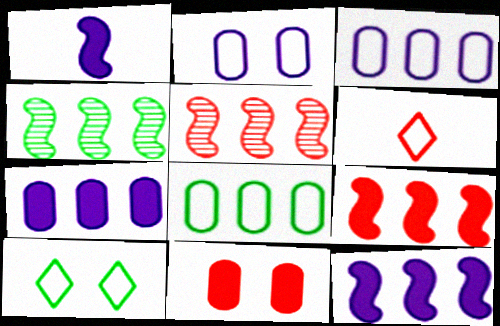[[5, 6, 11]]